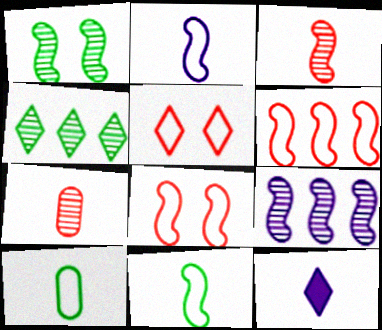[[1, 3, 9], 
[3, 10, 12], 
[4, 5, 12], 
[7, 11, 12]]